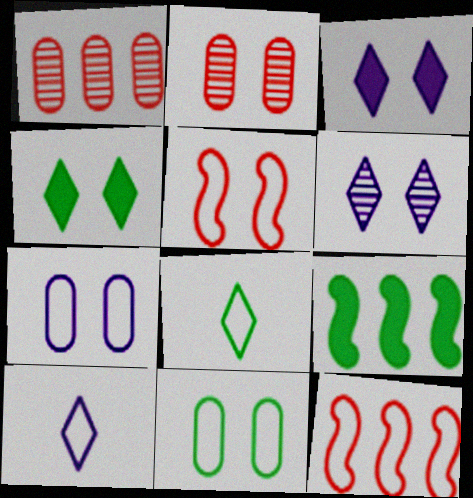[[2, 9, 10], 
[7, 8, 12], 
[10, 11, 12]]